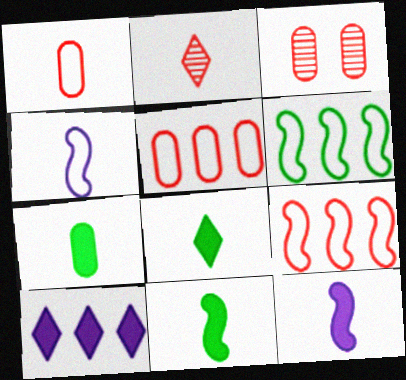[[2, 4, 7], 
[7, 8, 11]]